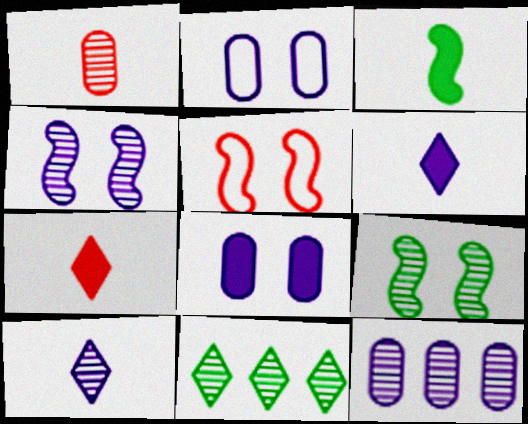[[1, 4, 11], 
[4, 10, 12]]